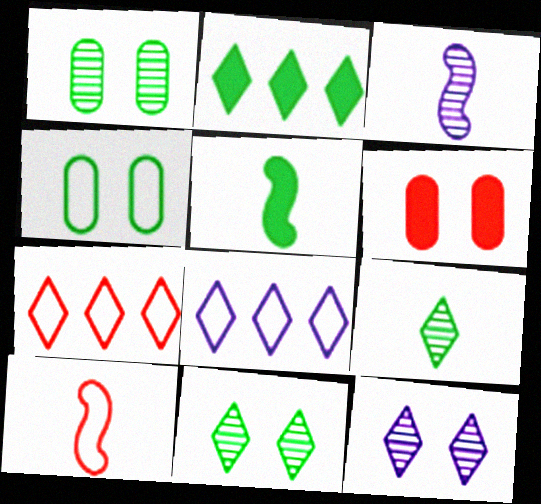[[3, 5, 10], 
[4, 8, 10]]